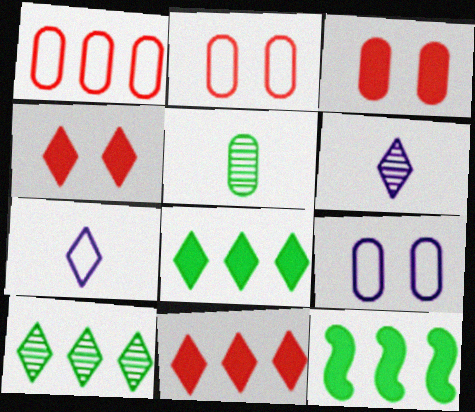[[2, 6, 12], 
[4, 7, 10]]